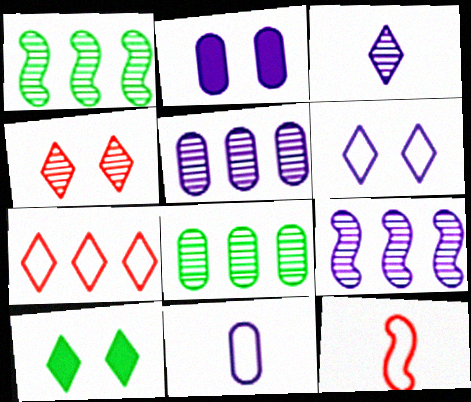[[2, 5, 11], 
[3, 7, 10], 
[4, 6, 10], 
[5, 10, 12]]